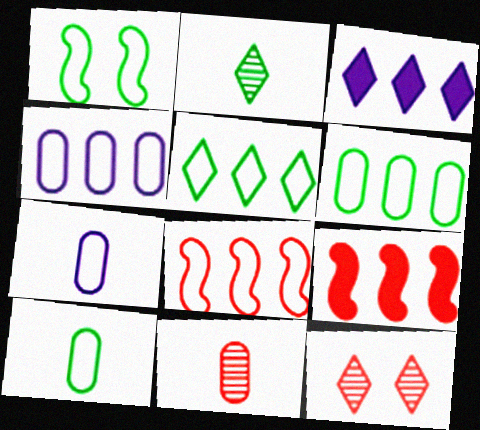[[1, 3, 11], 
[1, 5, 10], 
[4, 5, 8]]